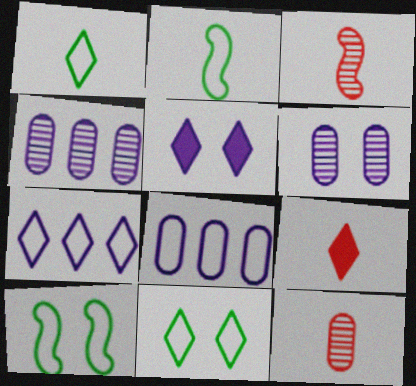[[4, 9, 10]]